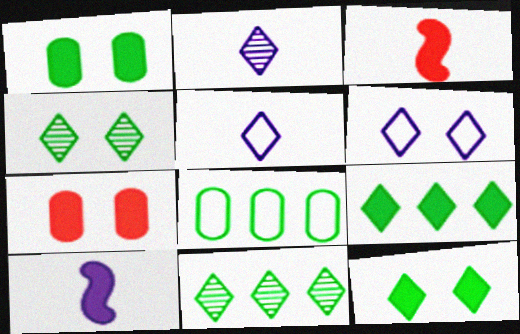[[7, 9, 10]]